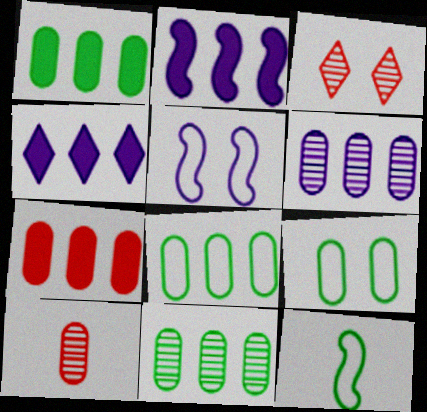[[1, 8, 11], 
[6, 7, 8]]